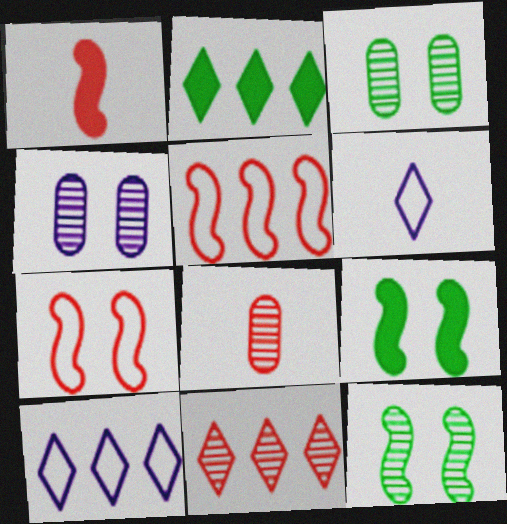[[1, 3, 10], 
[2, 10, 11], 
[8, 9, 10]]